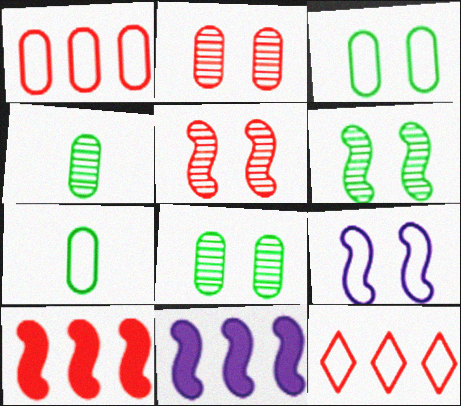[[7, 9, 12]]